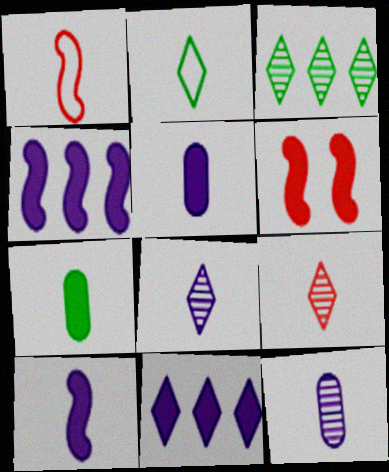[[1, 7, 8], 
[6, 7, 11]]